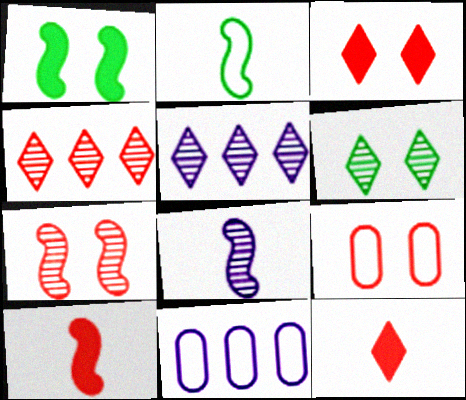[[2, 8, 10], 
[3, 7, 9], 
[4, 9, 10], 
[6, 10, 11]]